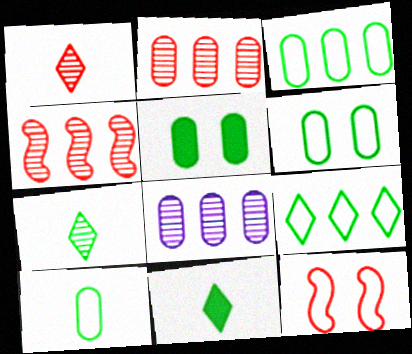[[3, 6, 10], 
[8, 11, 12]]